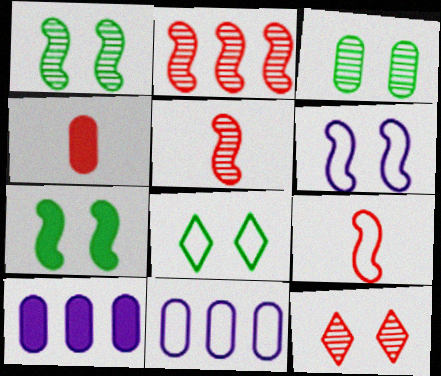[[3, 4, 11], 
[3, 7, 8], 
[5, 8, 10], 
[8, 9, 11]]